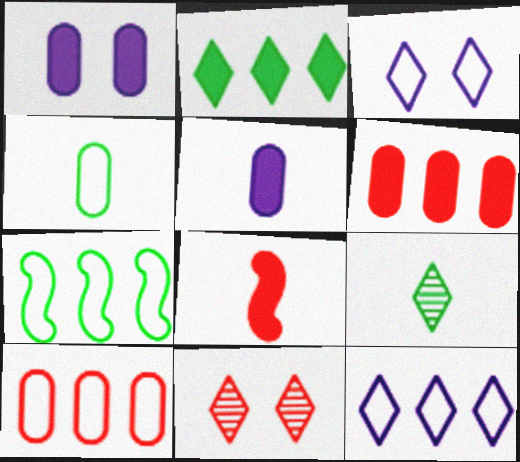[[1, 2, 8], 
[5, 7, 11], 
[7, 10, 12], 
[8, 10, 11]]